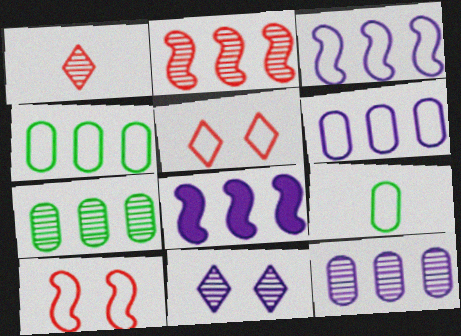[[3, 5, 9]]